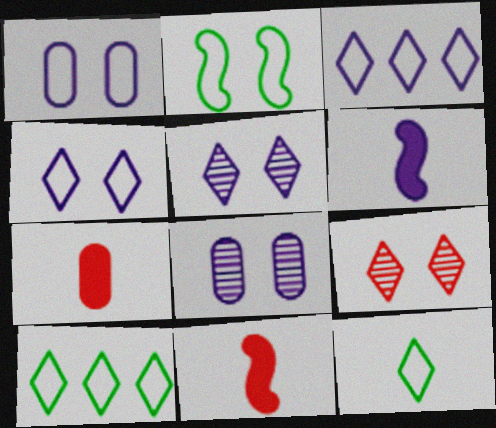[[3, 6, 8], 
[8, 10, 11]]